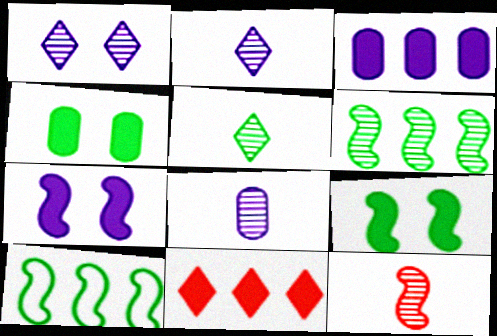[[4, 5, 10], 
[5, 8, 12], 
[7, 10, 12]]